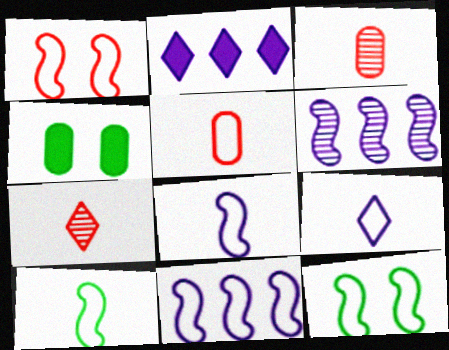[[1, 10, 11], 
[2, 3, 12], 
[4, 7, 11], 
[5, 9, 10]]